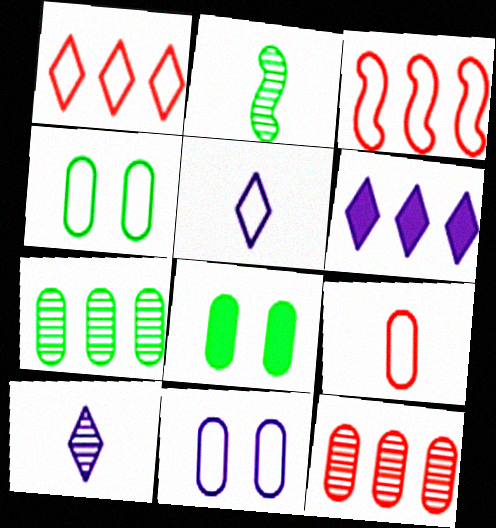[[3, 4, 5], 
[3, 6, 7], 
[3, 8, 10]]